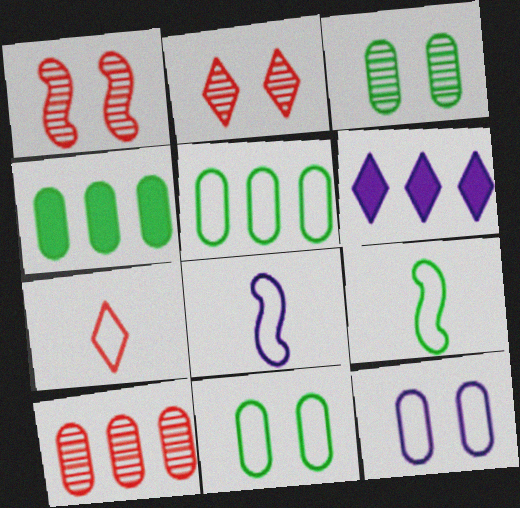[[2, 4, 8]]